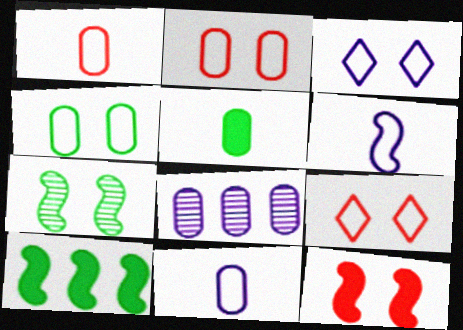[[2, 5, 8]]